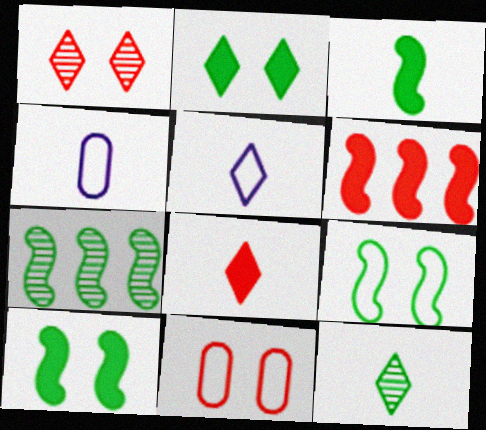[[3, 7, 9], 
[5, 8, 12]]